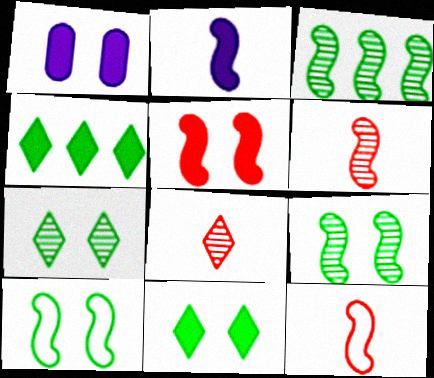[[1, 5, 11]]